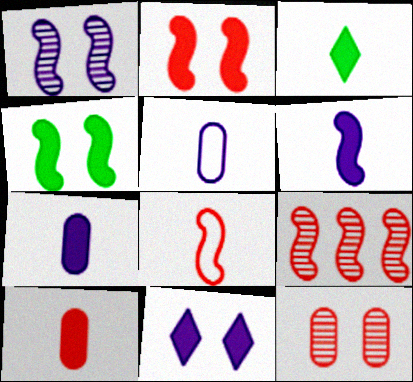[[2, 8, 9], 
[3, 6, 10]]